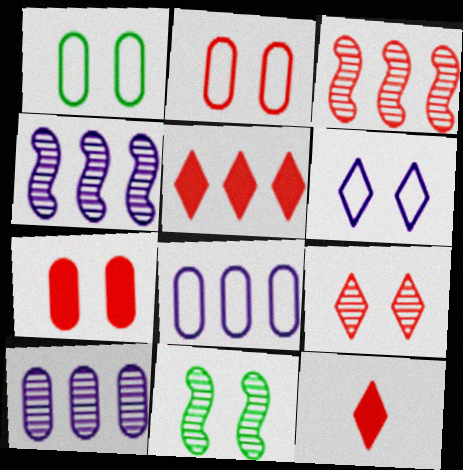[[1, 4, 12], 
[2, 3, 12], 
[6, 7, 11], 
[8, 11, 12]]